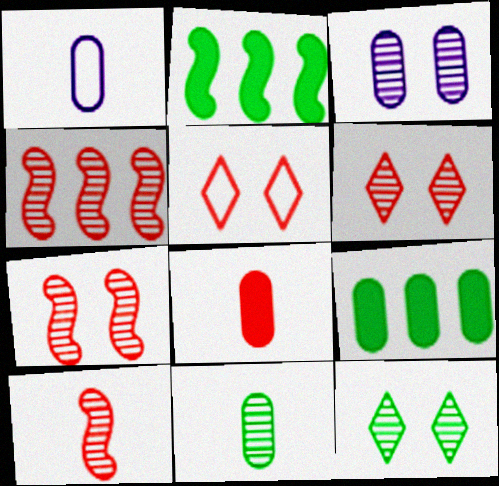[[1, 2, 6], 
[1, 8, 11], 
[3, 7, 12], 
[4, 5, 8], 
[4, 7, 10]]